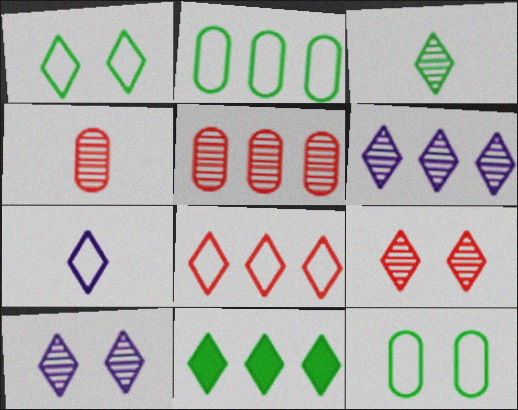[[1, 3, 11], 
[1, 7, 8], 
[3, 6, 9], 
[6, 8, 11], 
[7, 9, 11]]